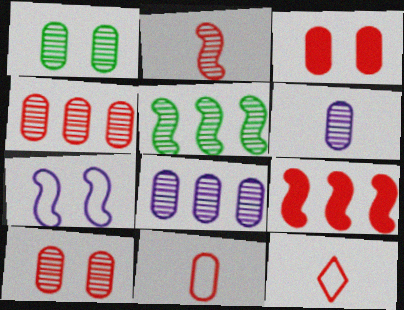[[1, 4, 6], 
[3, 4, 11], 
[9, 10, 12]]